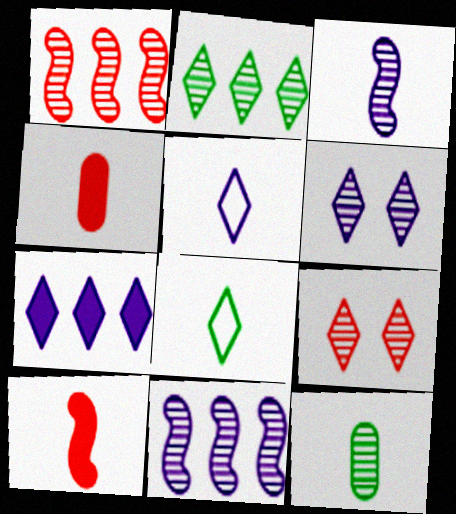[[1, 6, 12], 
[3, 4, 8], 
[5, 6, 7], 
[5, 10, 12], 
[7, 8, 9], 
[9, 11, 12]]